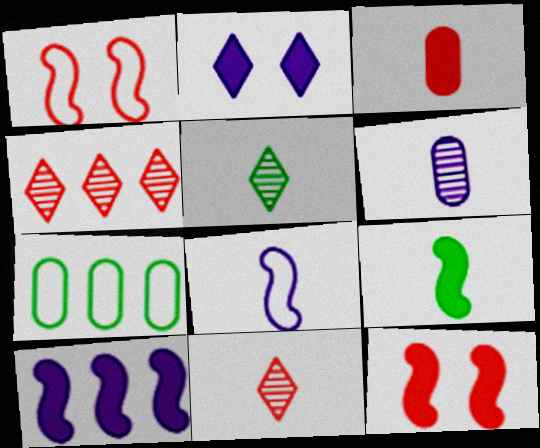[[1, 3, 4], 
[3, 5, 8], 
[4, 7, 10], 
[9, 10, 12]]